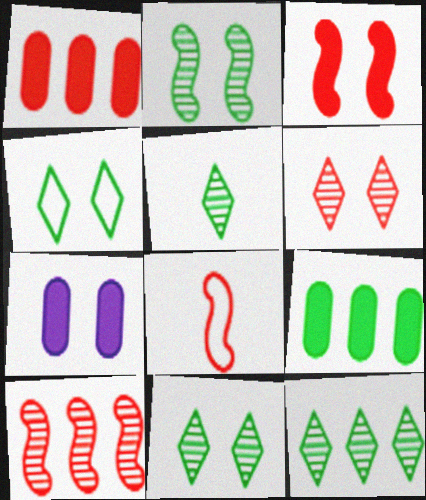[[1, 6, 8], 
[3, 8, 10], 
[5, 11, 12], 
[7, 8, 12]]